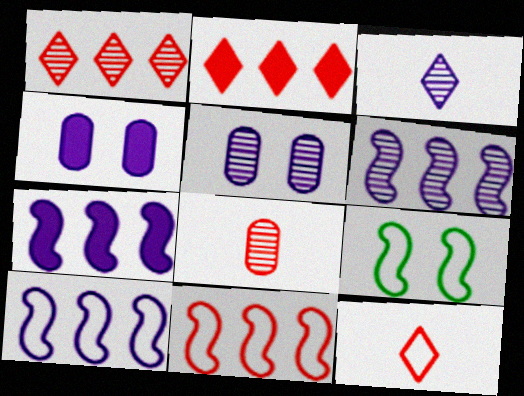[[3, 4, 10], 
[3, 5, 6], 
[6, 7, 10]]